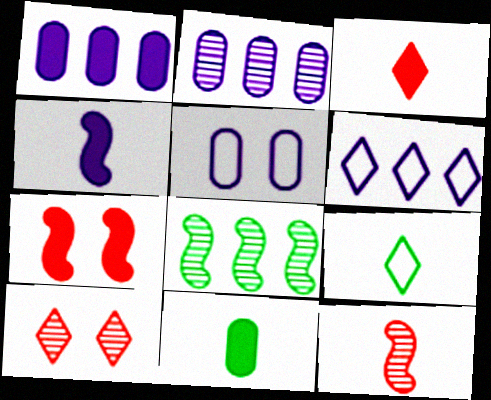[[2, 7, 9], 
[3, 4, 11], 
[3, 5, 8]]